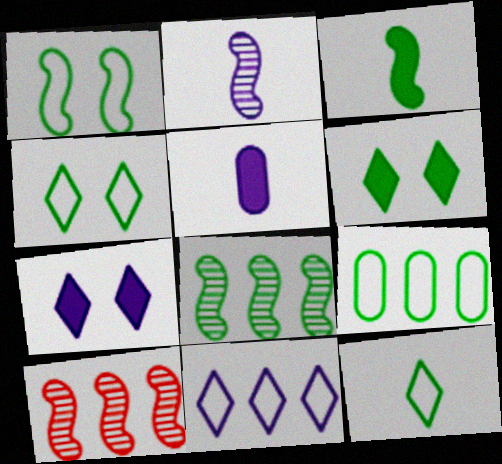[[1, 3, 8], 
[1, 9, 12], 
[4, 5, 10]]